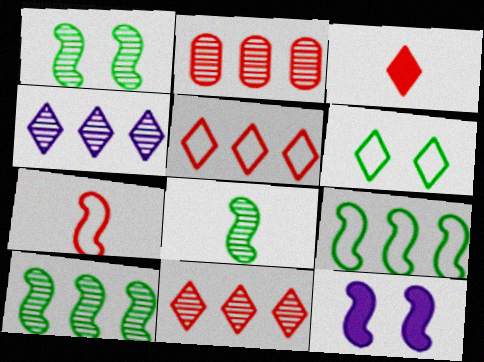[[1, 8, 10], 
[2, 4, 10], 
[3, 4, 6], 
[7, 10, 12]]